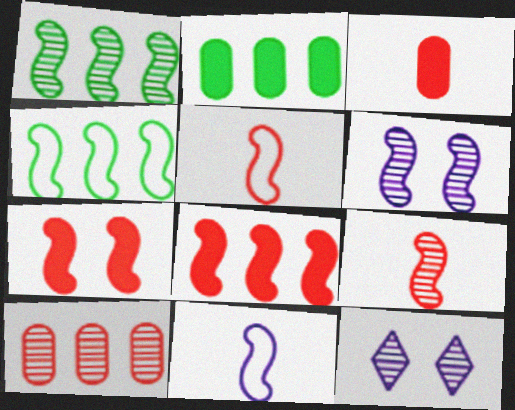[[1, 6, 9], 
[1, 7, 11], 
[2, 5, 12], 
[3, 4, 12]]